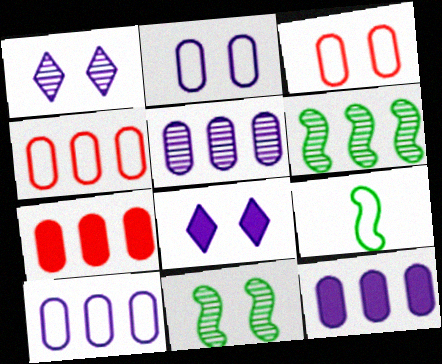[[1, 7, 9], 
[3, 8, 11], 
[5, 10, 12]]